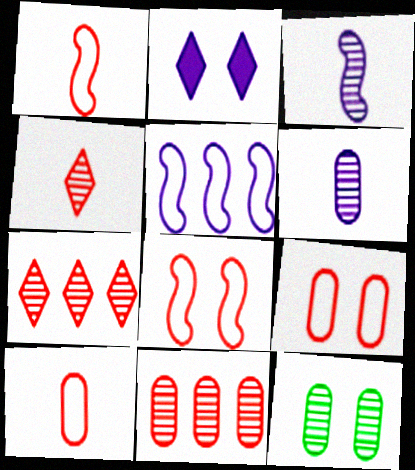[[2, 5, 6], 
[2, 8, 12], 
[3, 7, 12], 
[6, 11, 12]]